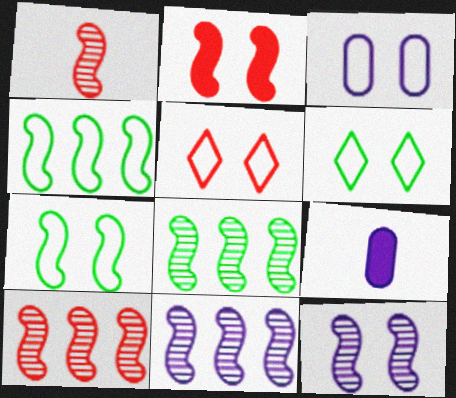[[1, 8, 12], 
[2, 7, 12], 
[3, 5, 7], 
[5, 8, 9], 
[6, 9, 10], 
[8, 10, 11]]